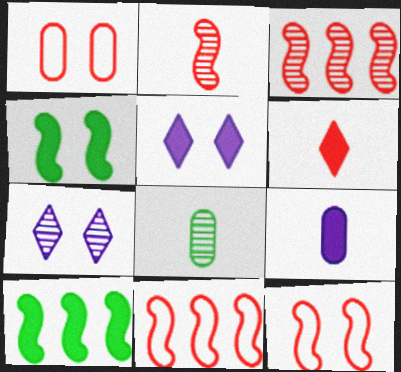[[1, 3, 6], 
[1, 4, 7], 
[3, 7, 8], 
[5, 8, 11]]